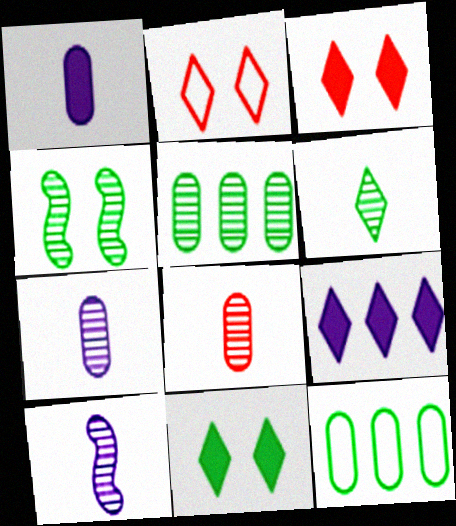[[2, 6, 9], 
[3, 10, 12], 
[4, 5, 6], 
[6, 8, 10]]